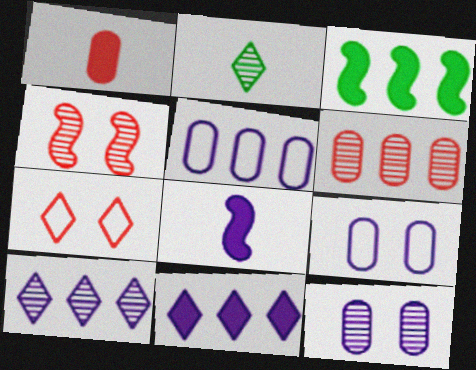[[2, 7, 11], 
[8, 9, 10]]